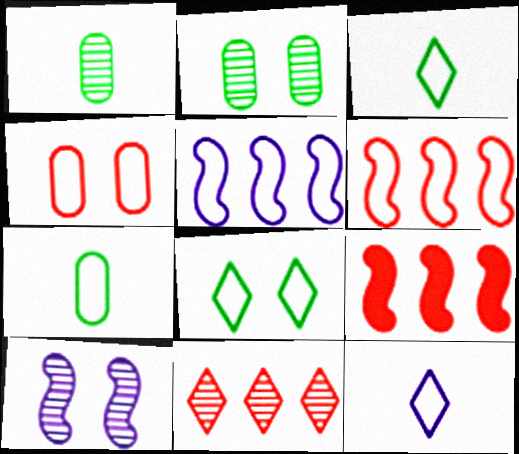[[1, 10, 11], 
[2, 9, 12], 
[3, 4, 5]]